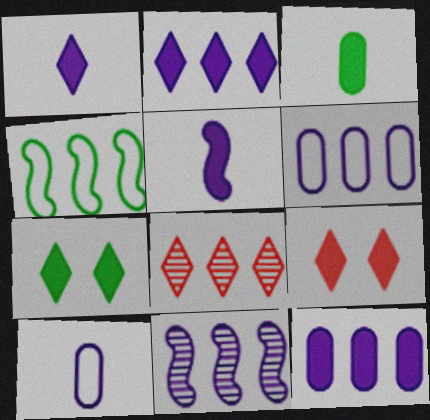[[2, 6, 11], 
[4, 8, 12]]